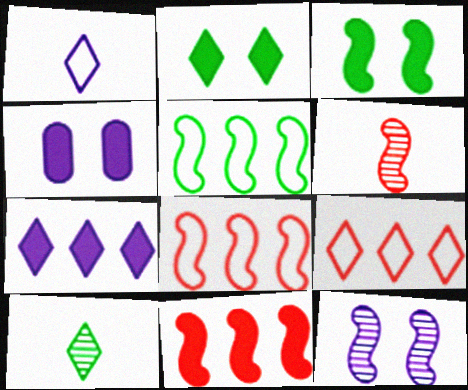[[4, 8, 10]]